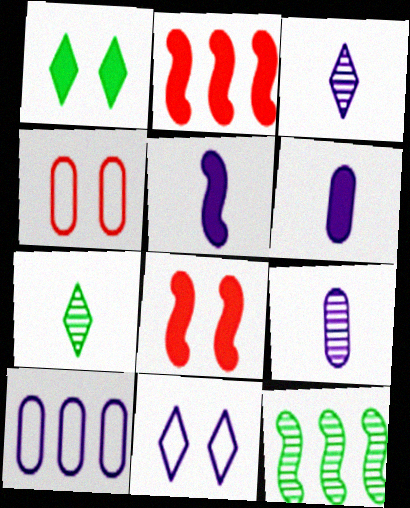[[1, 2, 6], 
[7, 8, 10]]